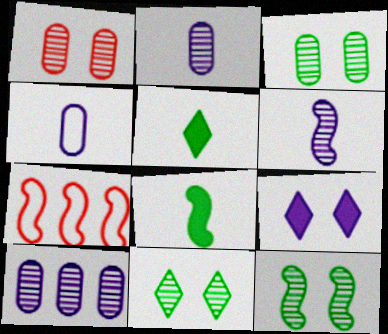[[3, 11, 12]]